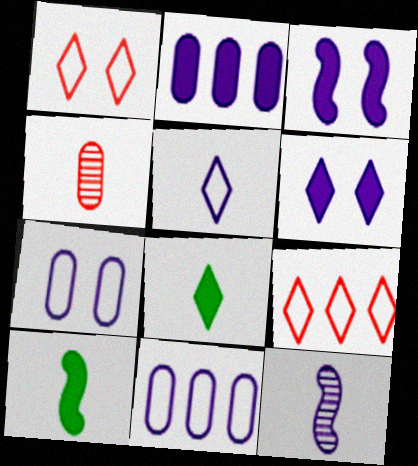[[4, 5, 10], 
[6, 11, 12]]